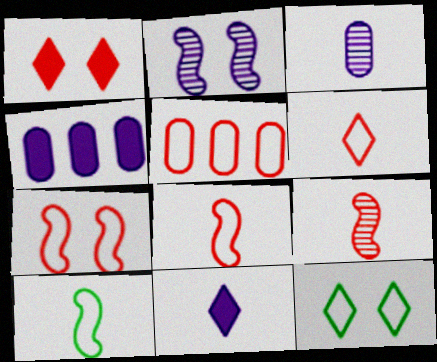[[1, 5, 9], 
[4, 9, 12], 
[5, 6, 7]]